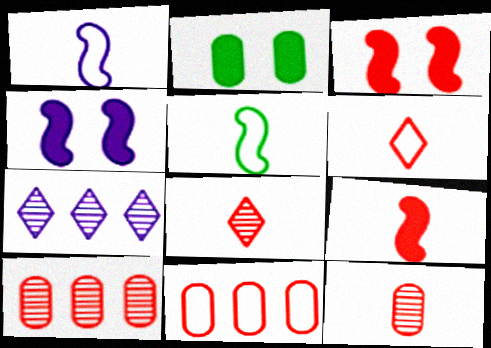[[3, 6, 10], 
[3, 8, 11], 
[6, 9, 12]]